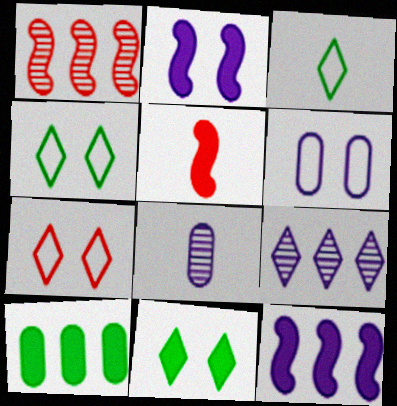[[3, 5, 8]]